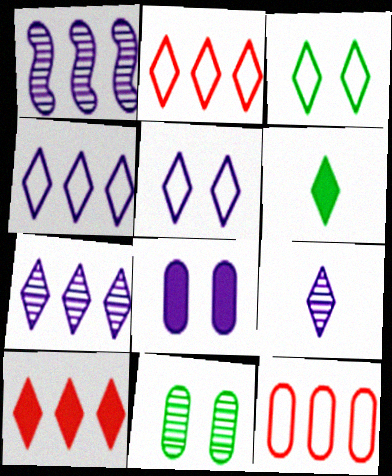[[3, 9, 10]]